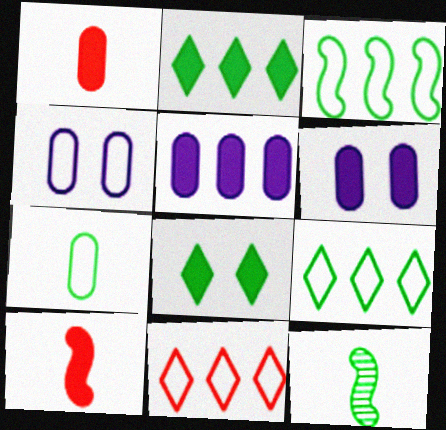[[2, 6, 10], 
[5, 8, 10], 
[6, 11, 12]]